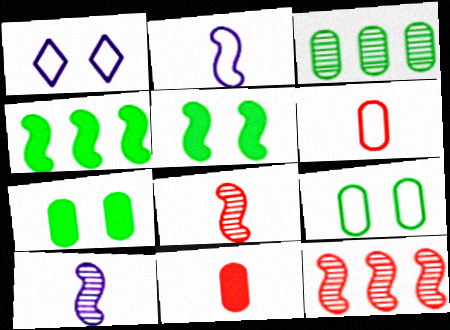[[2, 5, 12]]